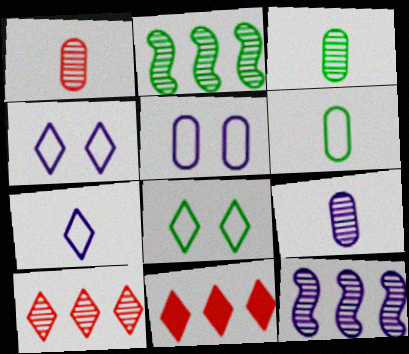[[1, 3, 9]]